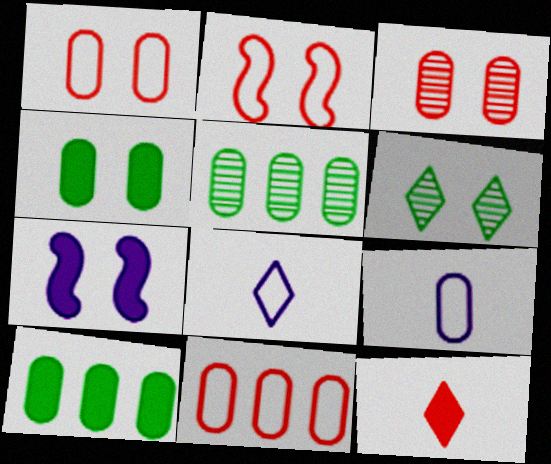[[1, 6, 7], 
[3, 9, 10], 
[7, 10, 12]]